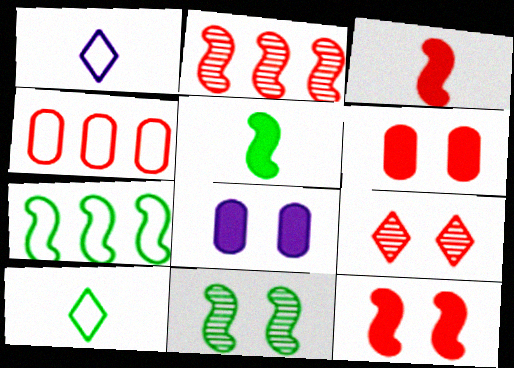[[2, 8, 10], 
[3, 4, 9], 
[5, 7, 11]]